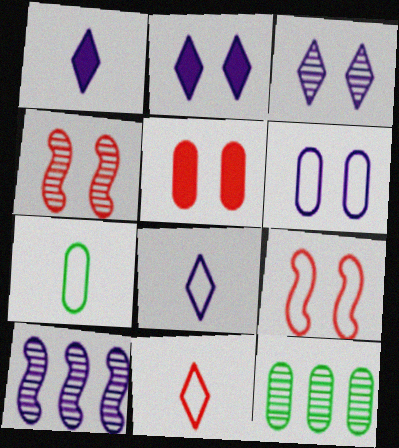[[1, 6, 10], 
[1, 9, 12]]